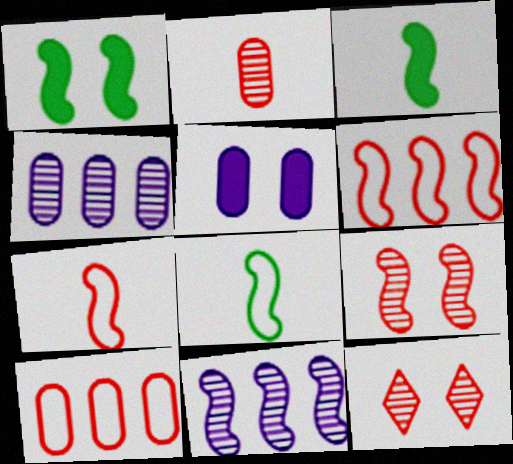[[1, 7, 11]]